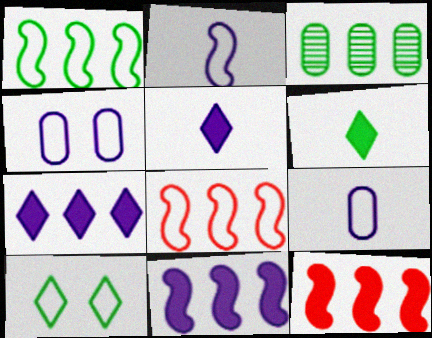[[3, 7, 8], 
[8, 9, 10]]